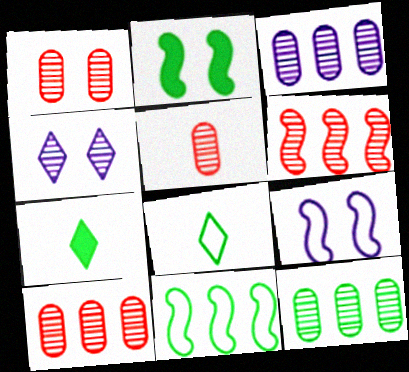[[1, 5, 10], 
[2, 8, 12], 
[3, 10, 12], 
[7, 9, 10]]